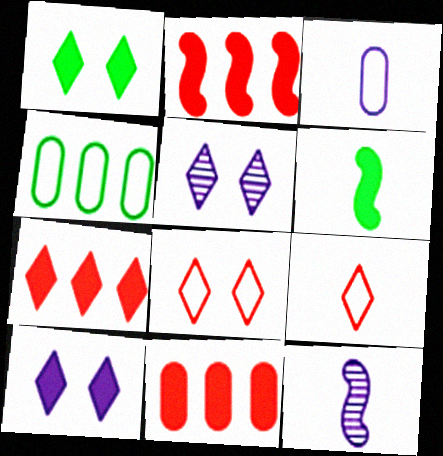[[1, 5, 8], 
[2, 7, 11], 
[6, 10, 11]]